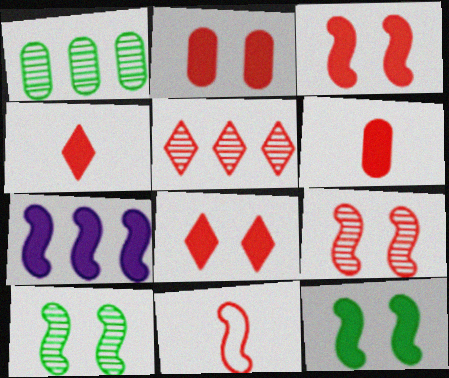[[2, 3, 8], 
[2, 5, 11], 
[7, 10, 11]]